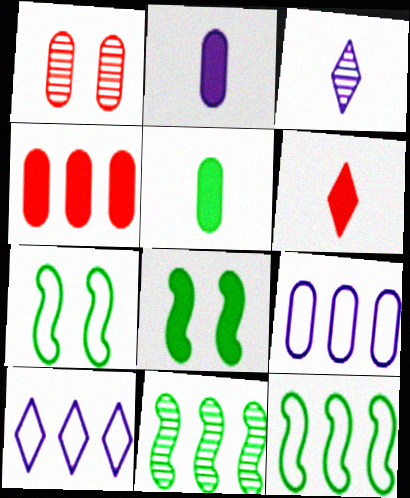[[1, 3, 11], 
[1, 5, 9], 
[3, 4, 7], 
[4, 10, 11]]